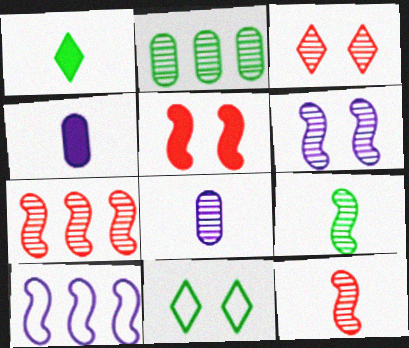[[4, 7, 11], 
[5, 9, 10], 
[6, 7, 9]]